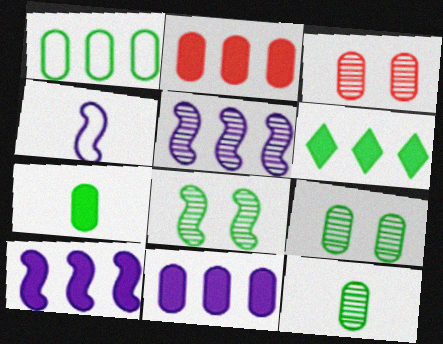[[1, 7, 9], 
[2, 6, 10], 
[3, 4, 6]]